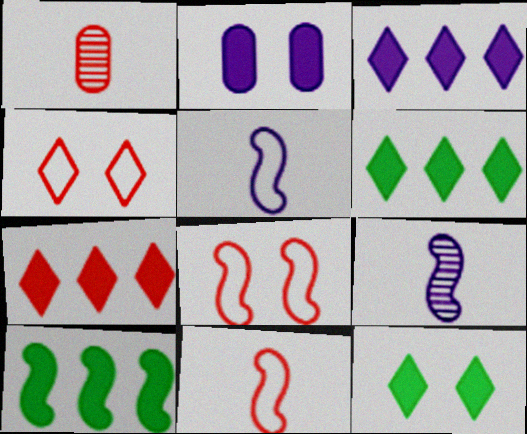[[1, 7, 8], 
[3, 6, 7], 
[8, 9, 10]]